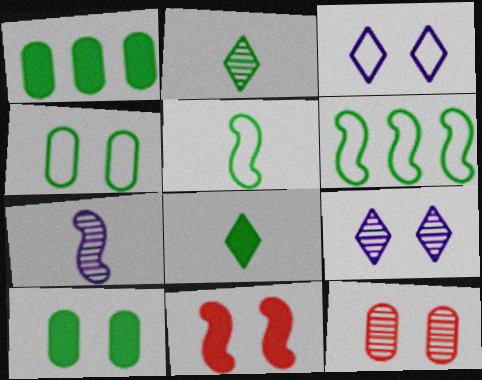[[2, 6, 10], 
[4, 9, 11], 
[6, 7, 11]]